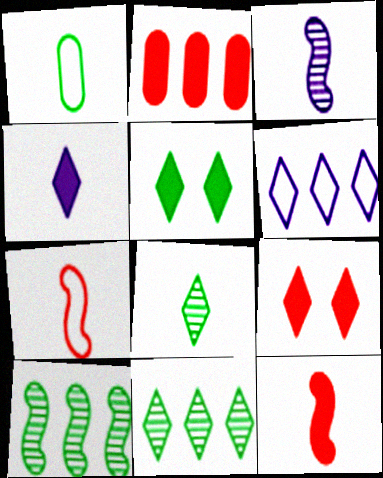[[1, 5, 10], 
[2, 6, 10], 
[2, 9, 12], 
[6, 8, 9]]